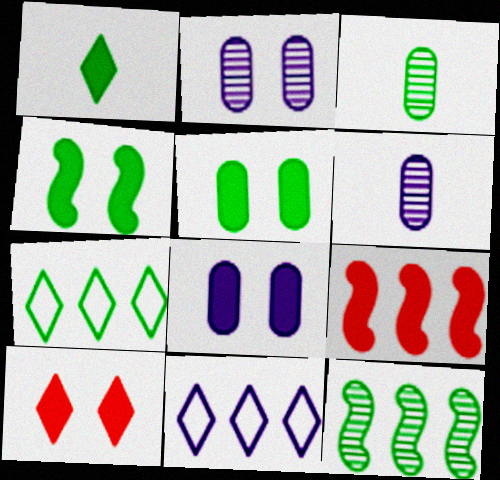[[1, 8, 9], 
[3, 4, 7], 
[4, 8, 10]]